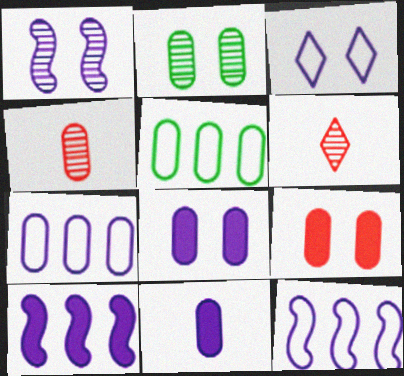[[1, 3, 8], 
[4, 5, 8]]